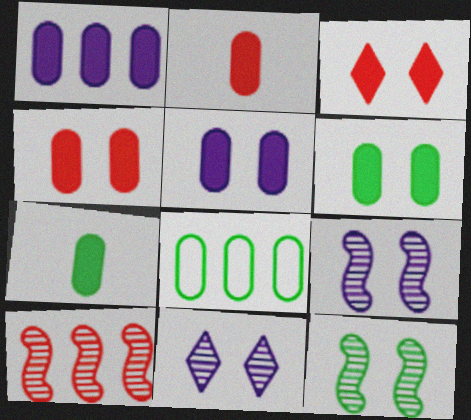[[1, 2, 6], 
[1, 4, 7], 
[4, 5, 6]]